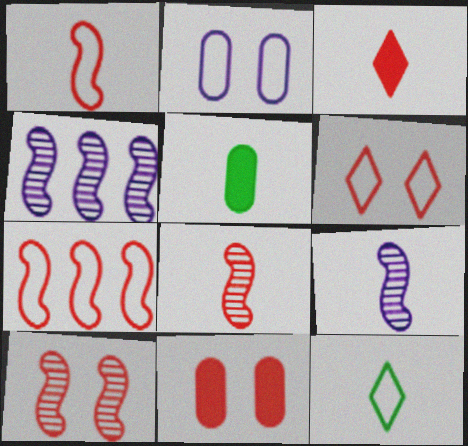[[2, 7, 12], 
[4, 5, 6], 
[4, 11, 12], 
[6, 10, 11]]